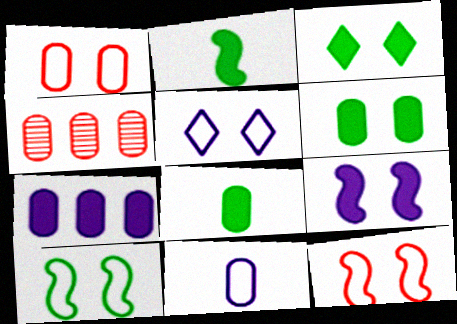[[1, 5, 10], 
[2, 4, 5], 
[4, 6, 11]]